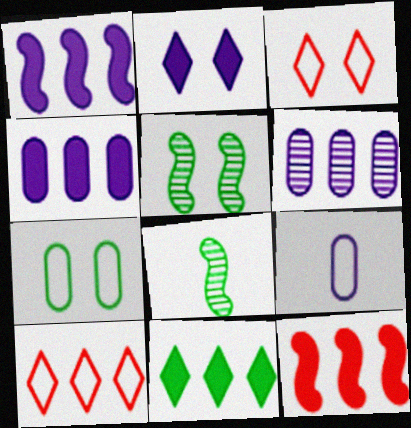[[3, 4, 8], 
[4, 11, 12], 
[7, 8, 11]]